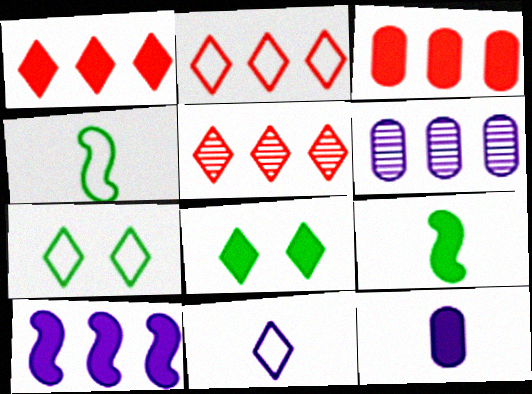[[1, 2, 5], 
[2, 7, 11], 
[5, 8, 11]]